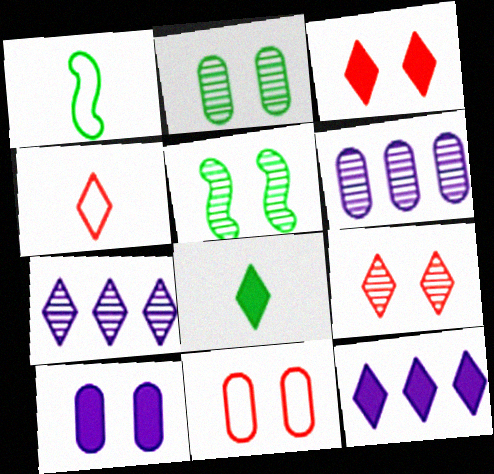[[1, 3, 6], 
[2, 10, 11], 
[3, 8, 12]]